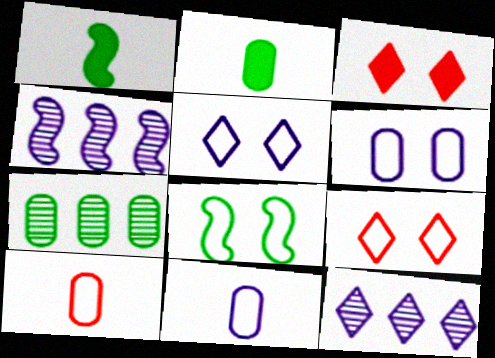[[2, 4, 9], 
[6, 8, 9]]